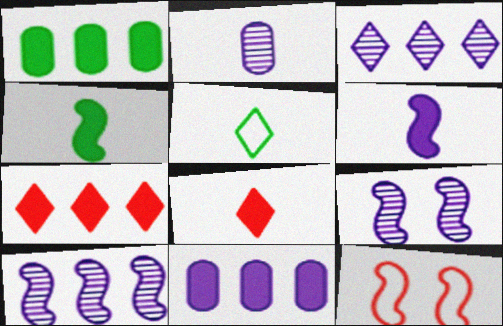[[2, 3, 9], 
[4, 10, 12]]